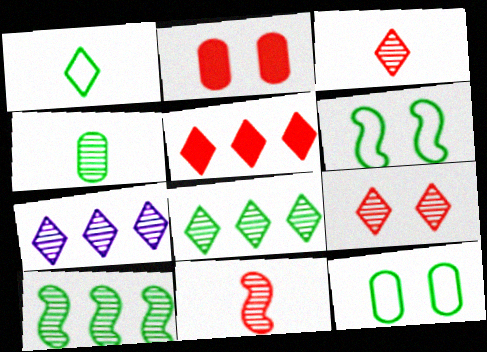[]